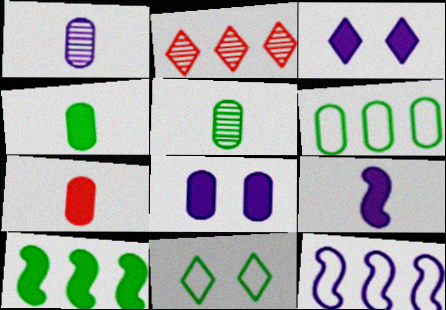[[1, 3, 12], 
[3, 7, 10], 
[5, 10, 11]]